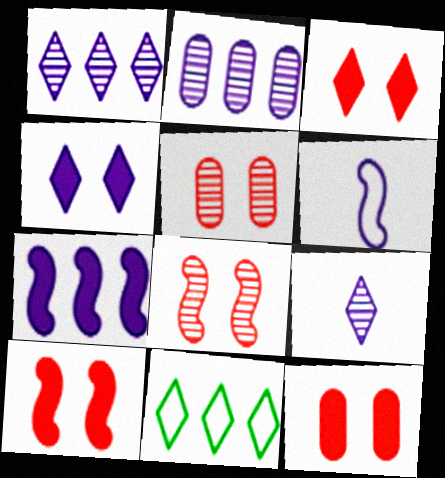[[2, 4, 6], 
[3, 9, 11], 
[3, 10, 12]]